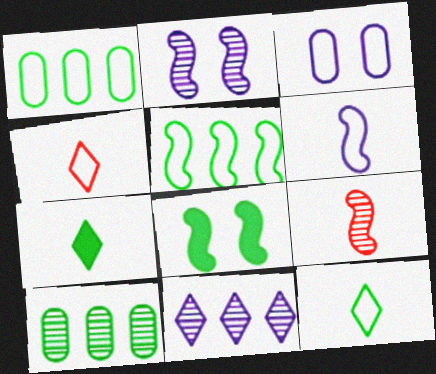[[3, 4, 5], 
[8, 10, 12]]